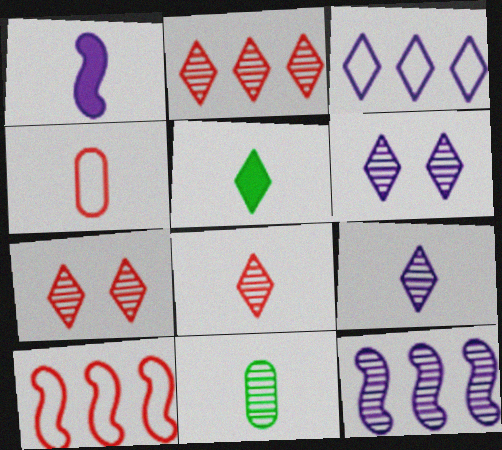[[2, 7, 8], 
[3, 5, 7], 
[7, 11, 12]]